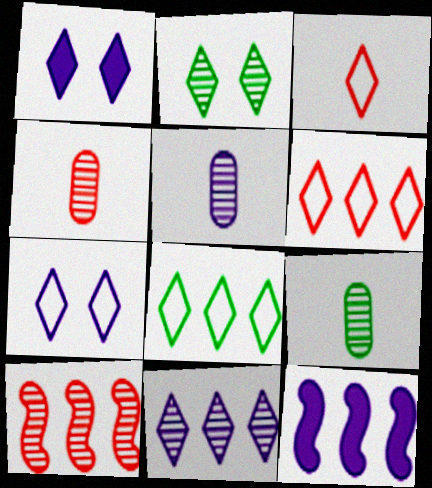[[2, 5, 10], 
[3, 7, 8], 
[4, 5, 9], 
[5, 7, 12]]